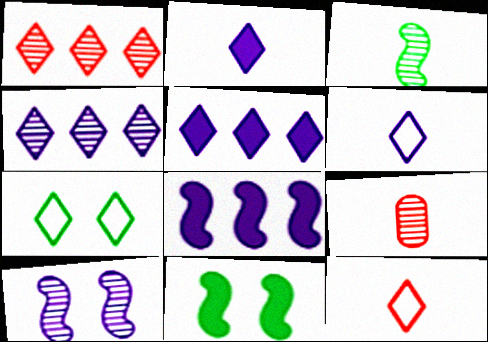[[1, 2, 7], 
[7, 8, 9]]